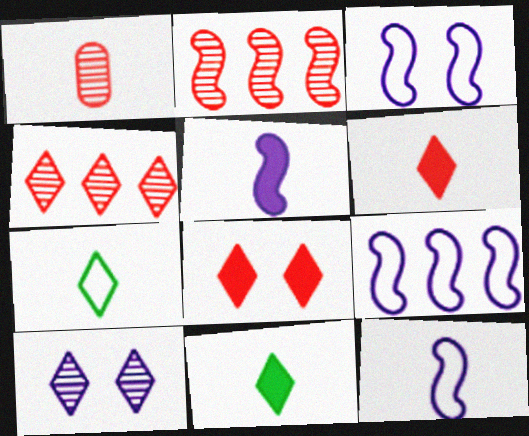[[1, 5, 7], 
[1, 11, 12], 
[3, 9, 12]]